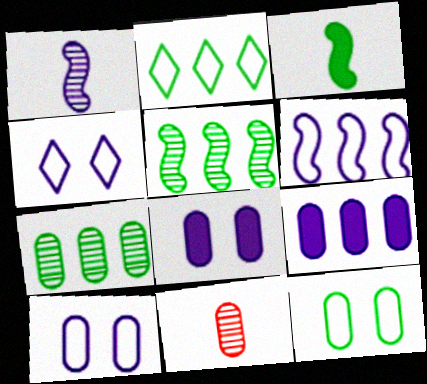[[1, 4, 9], 
[9, 11, 12]]